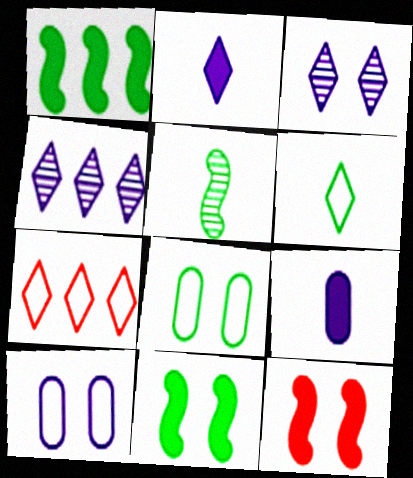[[3, 8, 12]]